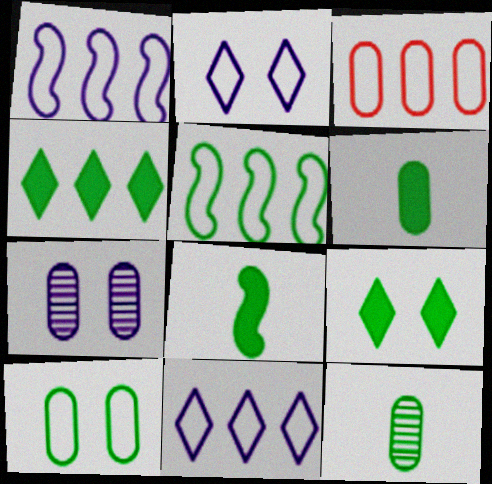[[3, 5, 11], 
[3, 6, 7], 
[5, 9, 12]]